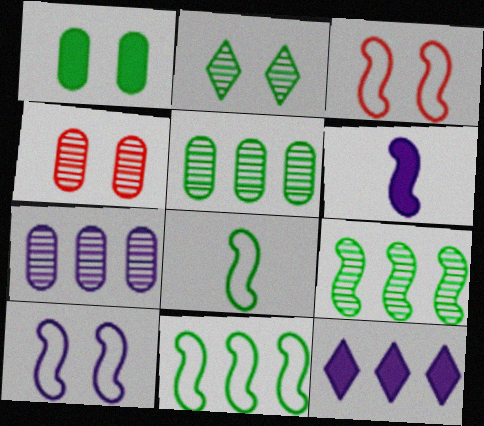[[3, 6, 9], 
[4, 8, 12]]